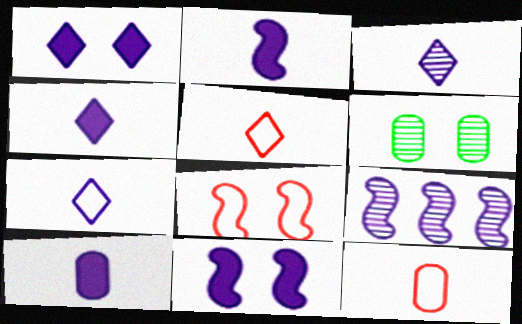[[1, 6, 8], 
[2, 4, 10], 
[3, 4, 7]]